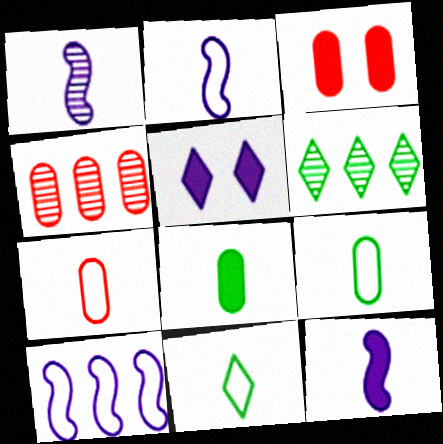[[1, 2, 12], 
[2, 3, 6], 
[2, 7, 11], 
[3, 4, 7]]